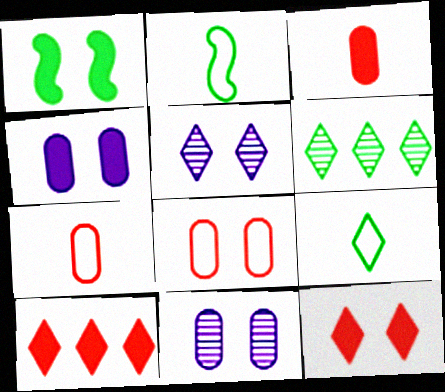[[1, 4, 12], 
[1, 5, 8], 
[2, 10, 11], 
[5, 9, 10]]